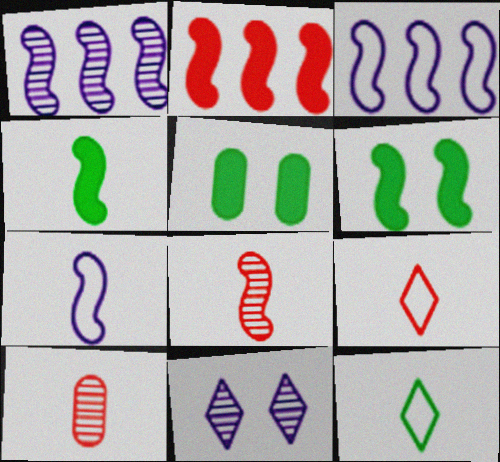[[1, 5, 9], 
[3, 6, 8], 
[4, 7, 8]]